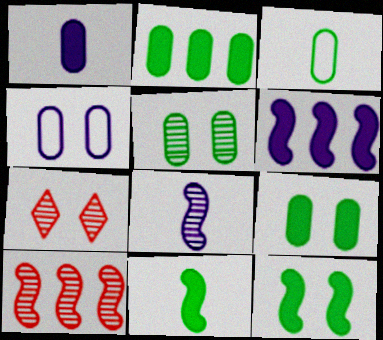[[2, 3, 5], 
[3, 6, 7], 
[4, 7, 12]]